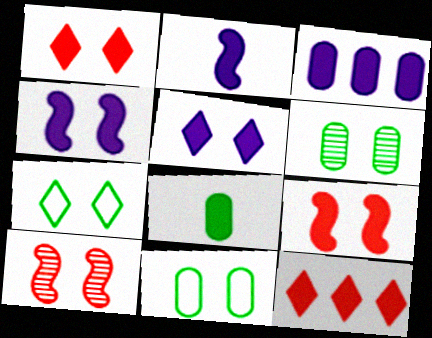[[2, 3, 5], 
[4, 8, 12], 
[5, 10, 11]]